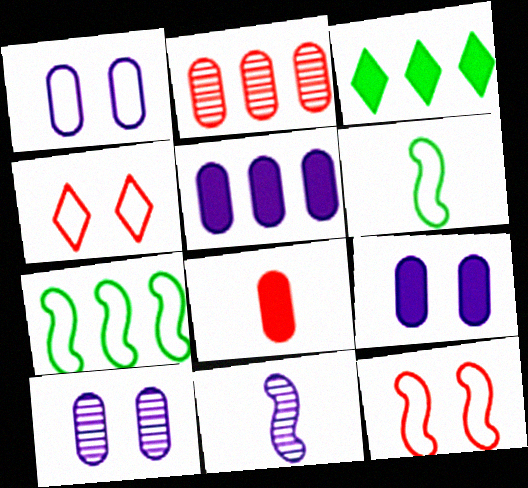[[1, 9, 10]]